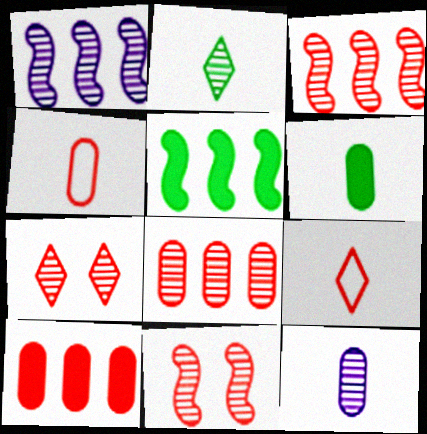[[4, 6, 12], 
[9, 10, 11]]